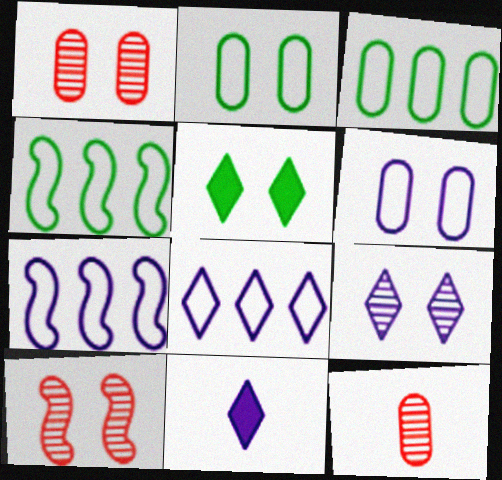[[1, 4, 11], 
[3, 10, 11], 
[5, 6, 10], 
[5, 7, 12], 
[8, 9, 11]]